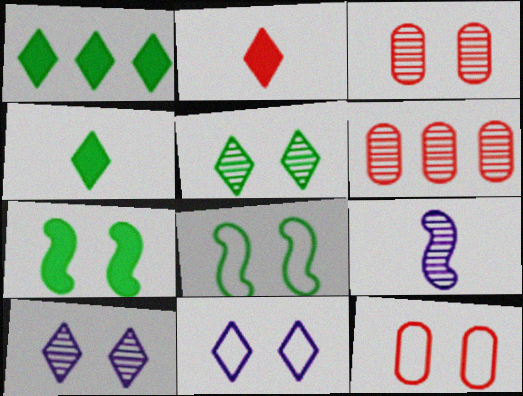[[1, 9, 12], 
[3, 7, 11], 
[5, 6, 9], 
[7, 10, 12], 
[8, 11, 12]]